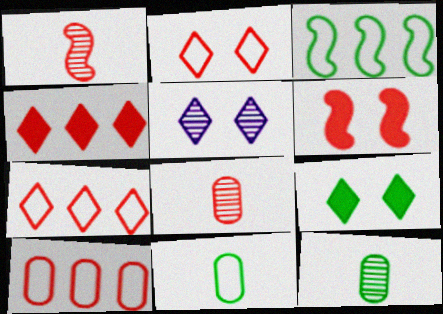[[2, 5, 9], 
[3, 9, 12], 
[6, 7, 8]]